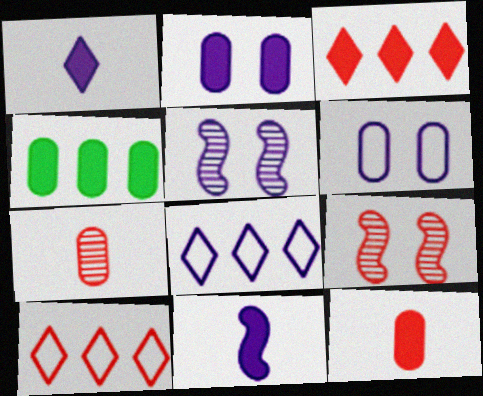[[2, 4, 12], 
[4, 6, 7], 
[9, 10, 12]]